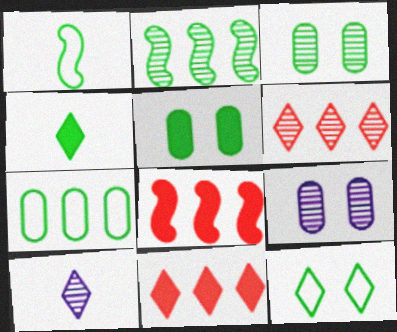[[1, 7, 12], 
[1, 9, 11], 
[10, 11, 12]]